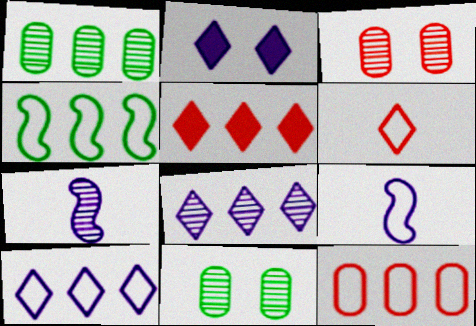[[4, 10, 12], 
[5, 9, 11]]